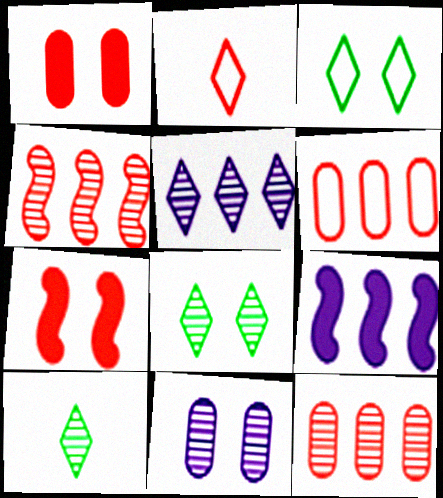[[1, 2, 4], 
[2, 7, 12], 
[3, 7, 11], 
[4, 10, 11]]